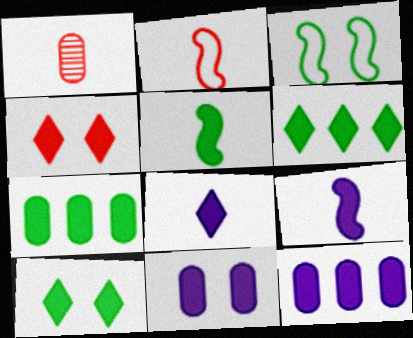[[4, 5, 12], 
[4, 6, 8], 
[4, 7, 9], 
[5, 7, 10]]